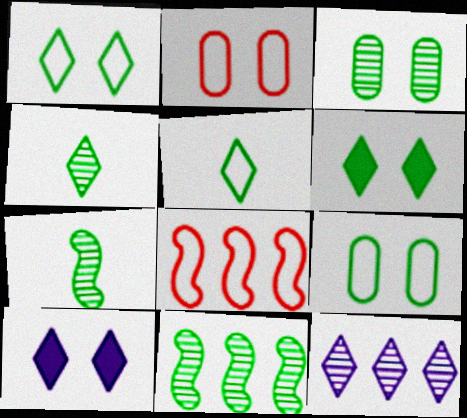[[3, 4, 11]]